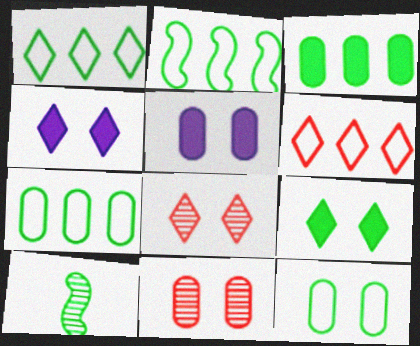[[1, 2, 7], 
[5, 6, 10], 
[5, 11, 12], 
[7, 9, 10]]